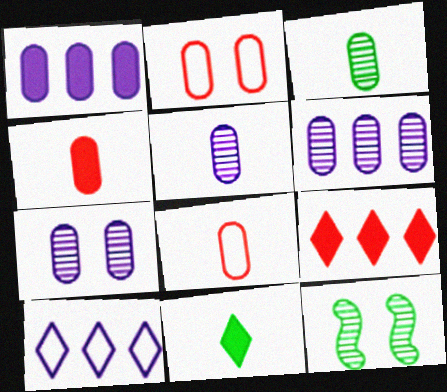[[1, 2, 3], 
[4, 10, 12], 
[5, 6, 7]]